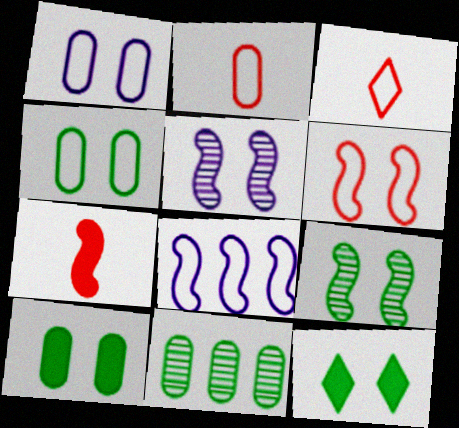[[3, 4, 8], 
[4, 9, 12], 
[7, 8, 9]]